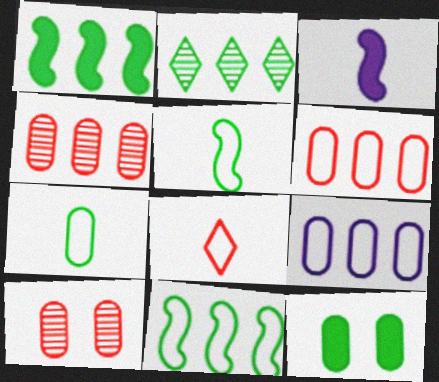[[2, 5, 12]]